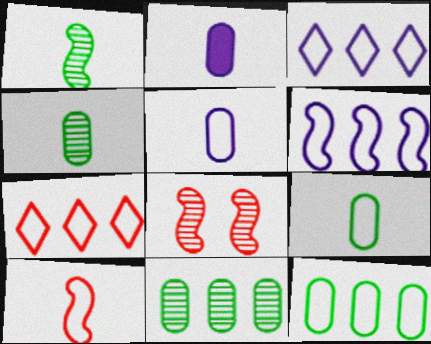[[6, 7, 12]]